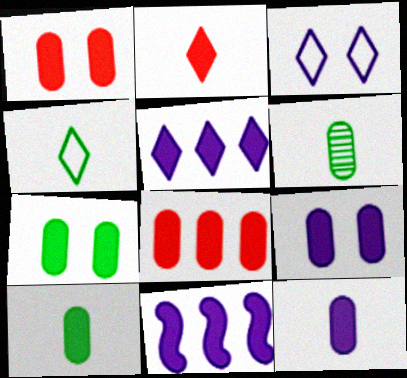[[1, 7, 9], 
[2, 7, 11], 
[7, 8, 12], 
[8, 9, 10]]